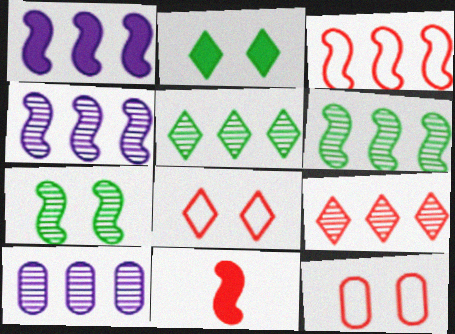[[1, 3, 6], 
[6, 9, 10], 
[9, 11, 12]]